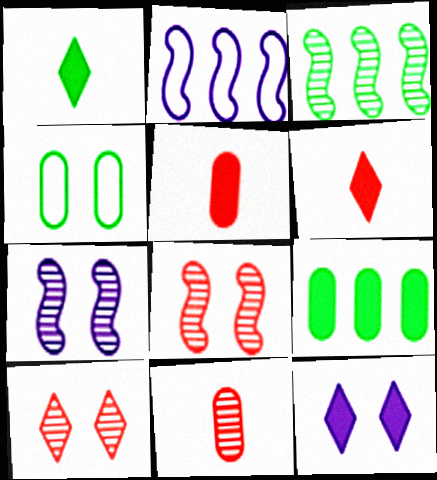[[1, 3, 4], 
[4, 8, 12]]